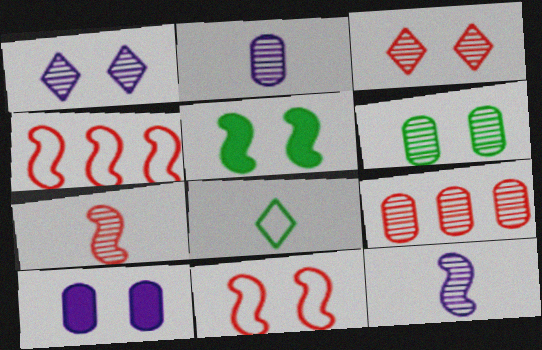[[2, 6, 9], 
[3, 7, 9], 
[4, 5, 12]]